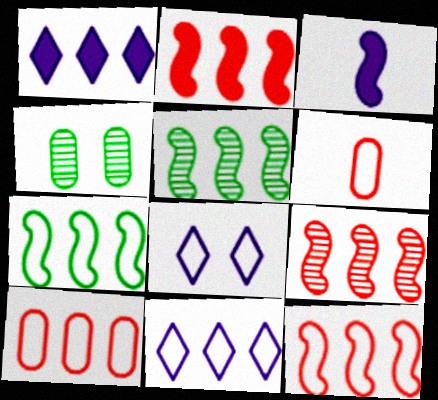[[1, 5, 10], 
[2, 9, 12], 
[6, 7, 8], 
[7, 10, 11]]